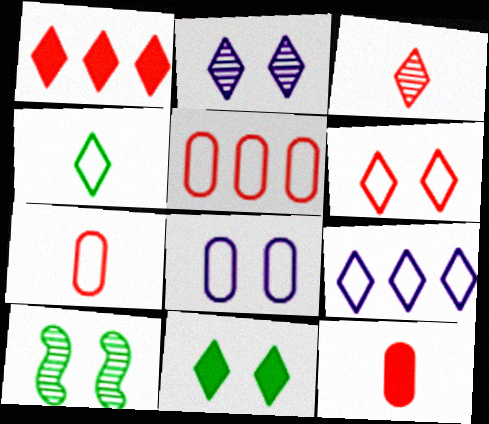[[1, 2, 4], 
[1, 3, 6], 
[2, 6, 11], 
[3, 9, 11], 
[4, 6, 9], 
[9, 10, 12]]